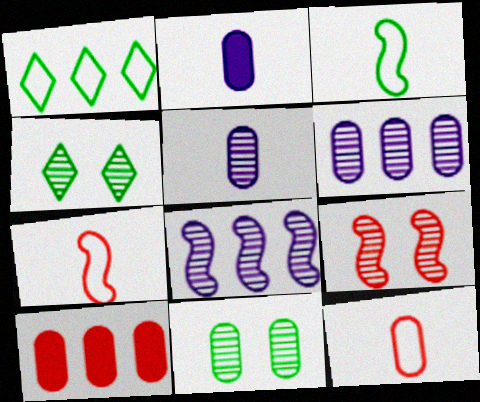[[1, 2, 9], 
[1, 8, 10]]